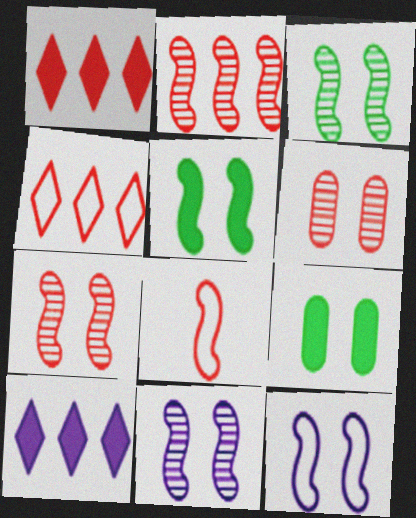[[1, 6, 8], 
[3, 7, 11], 
[5, 7, 12]]